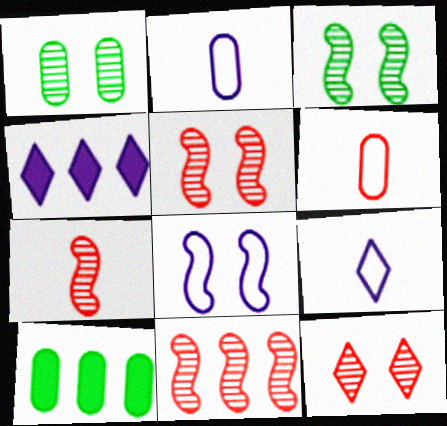[[3, 4, 6], 
[5, 7, 11], 
[5, 9, 10]]